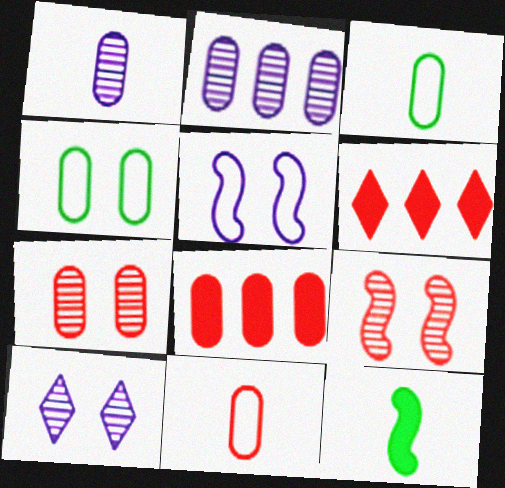[[1, 4, 8], 
[6, 9, 11], 
[7, 8, 11]]